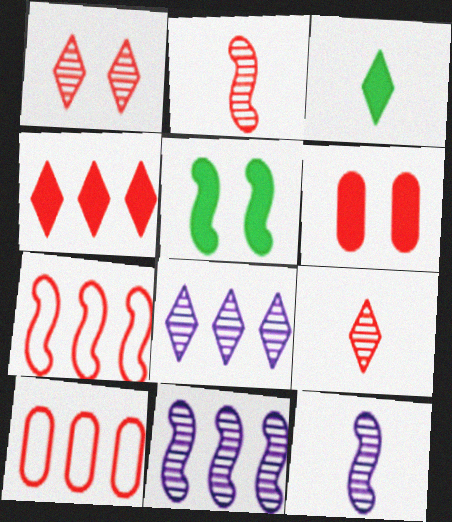[[5, 7, 12], 
[6, 7, 9]]